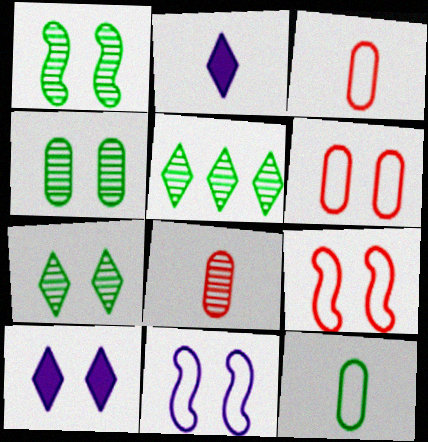[[1, 4, 7], 
[1, 6, 10], 
[4, 9, 10]]